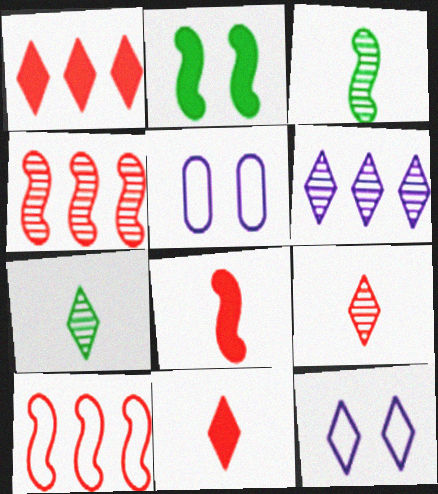[[1, 3, 5], 
[1, 7, 12]]